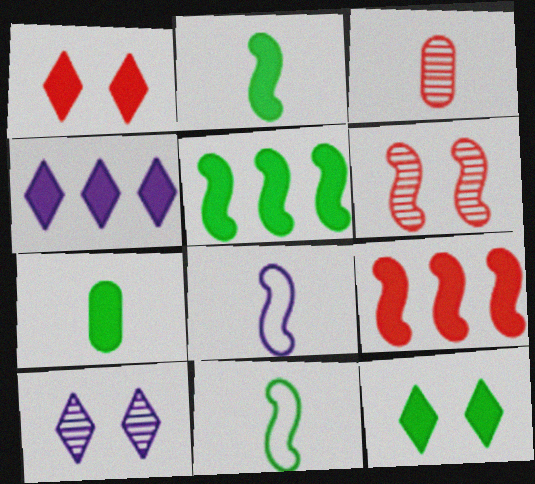[[5, 6, 8], 
[5, 7, 12]]